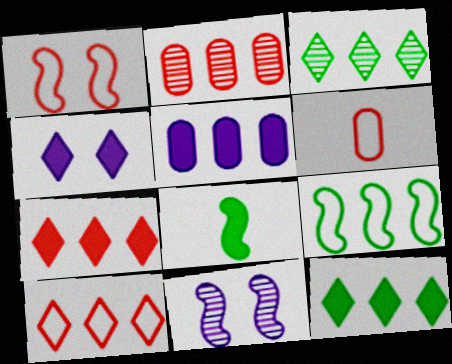[[1, 6, 10], 
[6, 11, 12]]